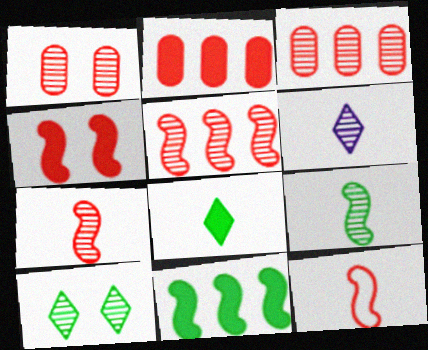[[4, 5, 12]]